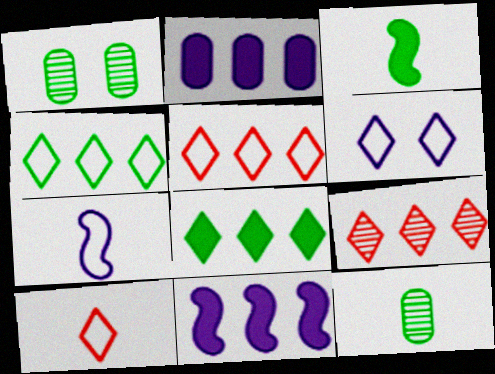[[1, 3, 4], 
[1, 10, 11], 
[4, 6, 10]]